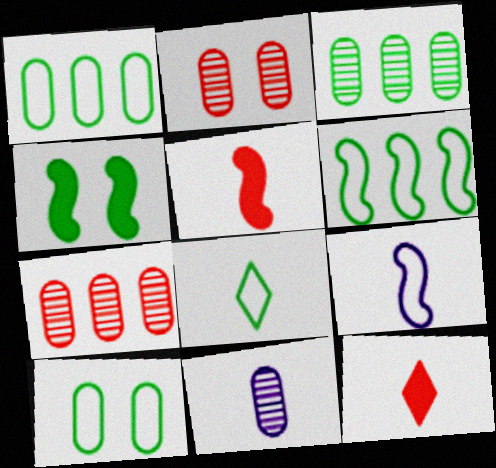[[2, 3, 11], 
[3, 4, 8], 
[5, 8, 11], 
[6, 8, 10]]